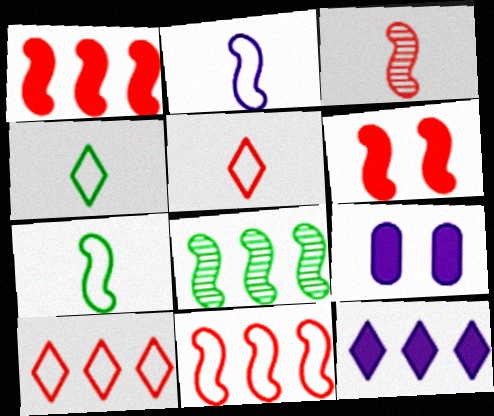[[2, 6, 8], 
[3, 6, 11], 
[5, 8, 9]]